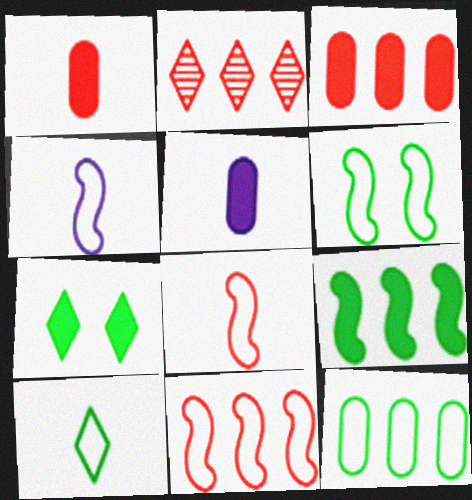[[2, 3, 11], 
[2, 5, 6], 
[4, 6, 11], 
[6, 10, 12]]